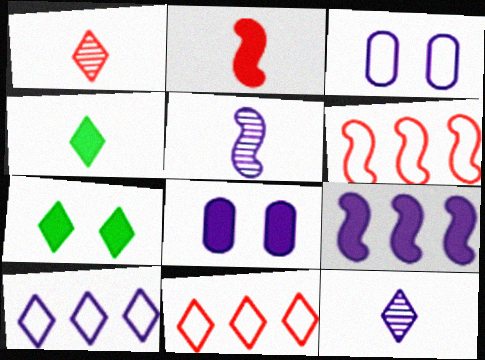[[1, 7, 10], 
[3, 9, 12], 
[5, 8, 10], 
[7, 11, 12]]